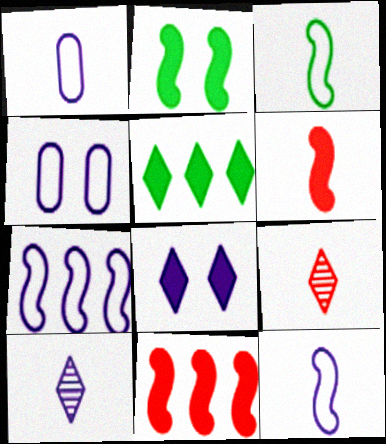[]